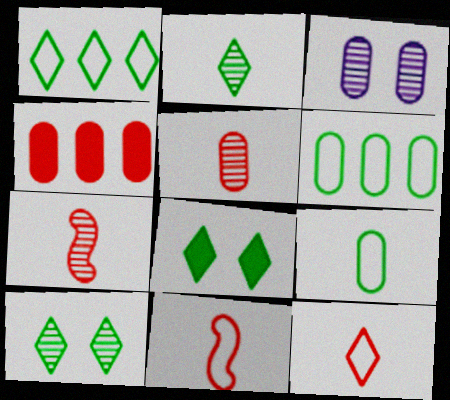[[1, 2, 8], 
[3, 4, 9]]